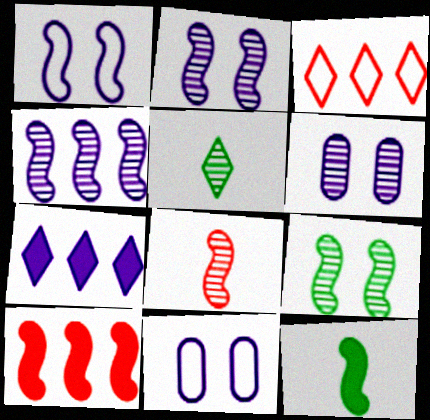[[3, 6, 12], 
[4, 8, 9], 
[5, 10, 11]]